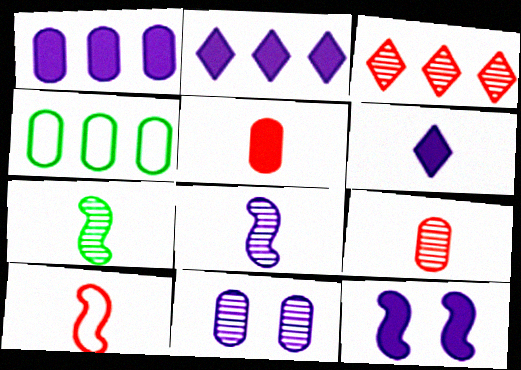[[1, 6, 12], 
[3, 7, 11], 
[4, 5, 11]]